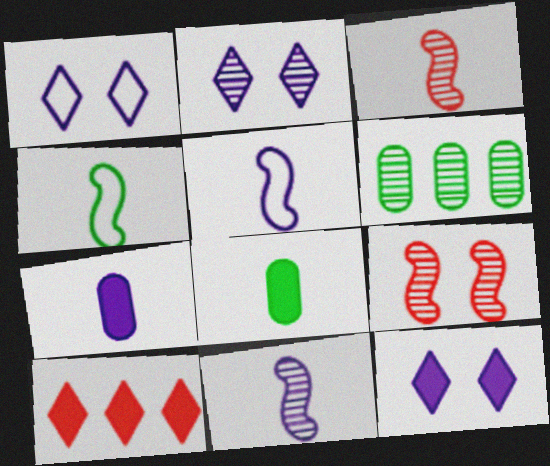[[1, 2, 12], 
[2, 3, 6]]